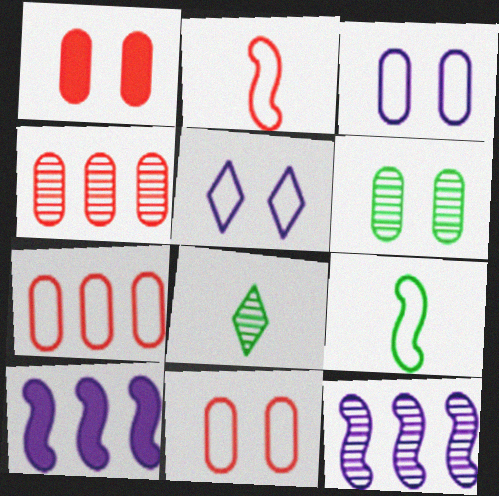[[1, 3, 6], 
[5, 7, 9], 
[8, 10, 11]]